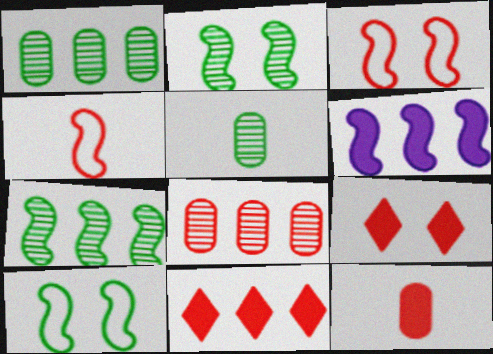[[2, 4, 6], 
[4, 8, 9]]